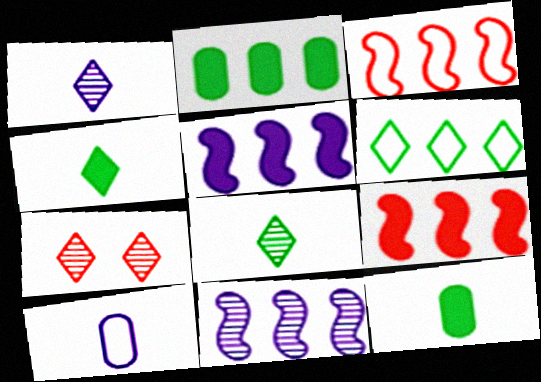[]